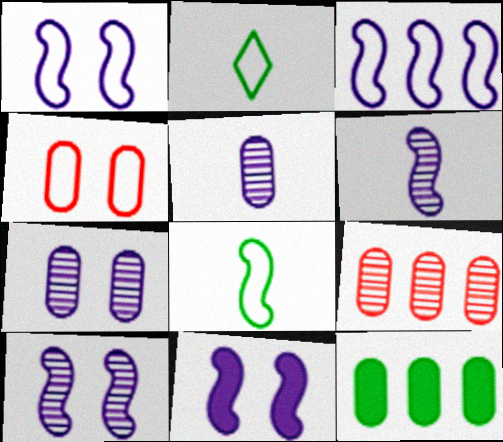[[1, 10, 11], 
[2, 3, 4], 
[2, 9, 11], 
[3, 6, 11], 
[4, 5, 12]]